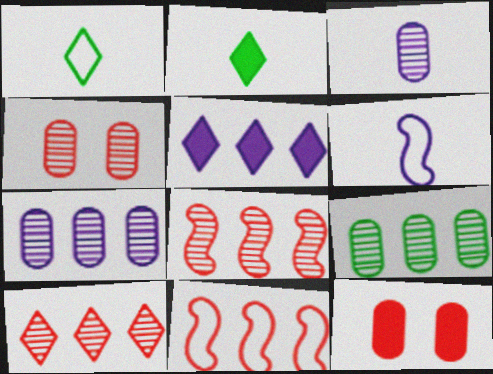[[3, 4, 9], 
[5, 9, 11]]